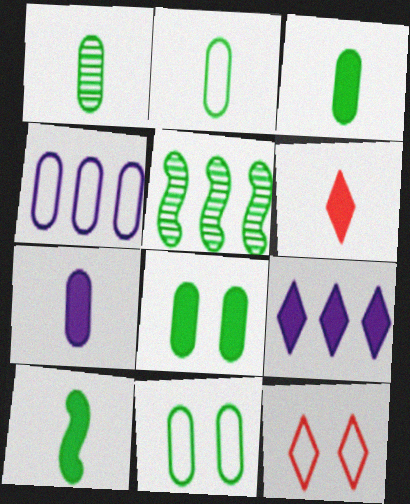[[1, 2, 3], 
[5, 7, 12], 
[6, 7, 10]]